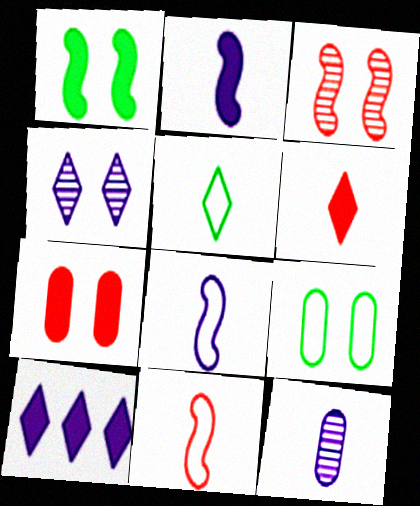[]